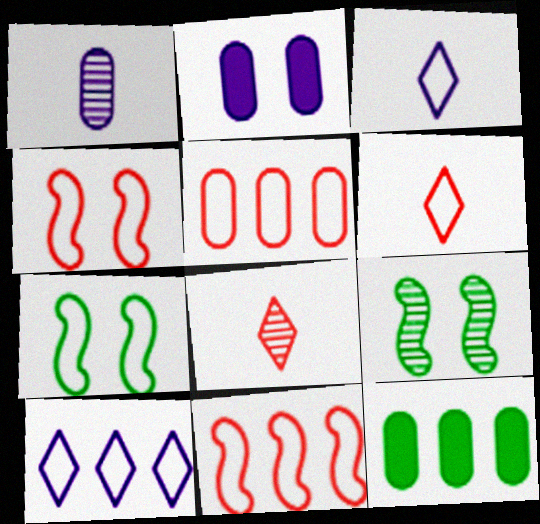[[3, 5, 7], 
[4, 5, 6]]